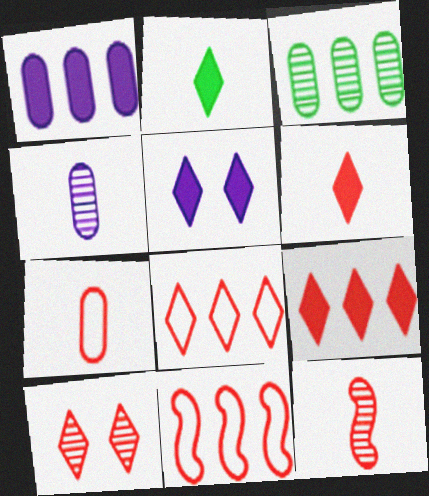[[2, 5, 9], 
[6, 7, 12], 
[6, 8, 10]]